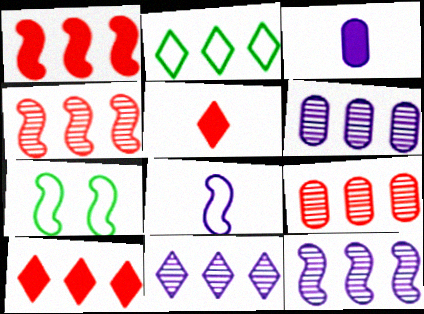[[1, 2, 6], 
[2, 10, 11], 
[5, 6, 7], 
[6, 11, 12]]